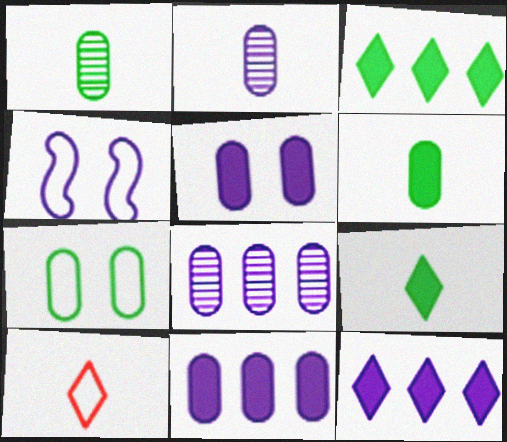[[2, 4, 12]]